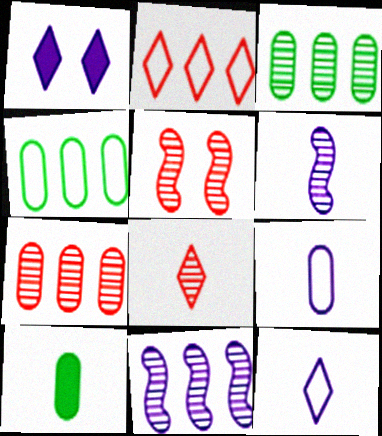[[1, 9, 11], 
[5, 7, 8]]